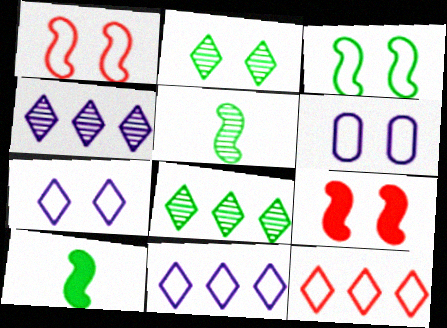[[2, 6, 9]]